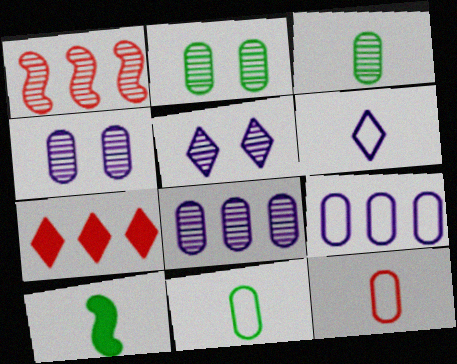[[1, 3, 5]]